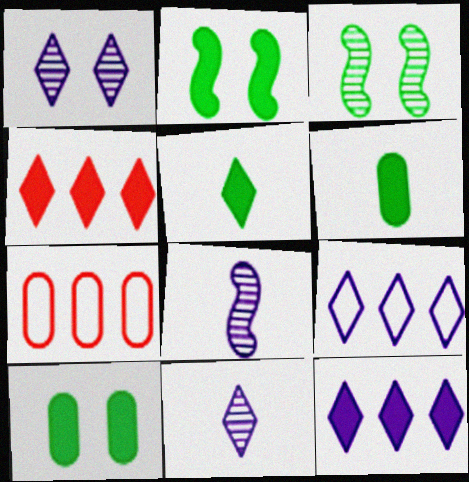[[2, 7, 11]]